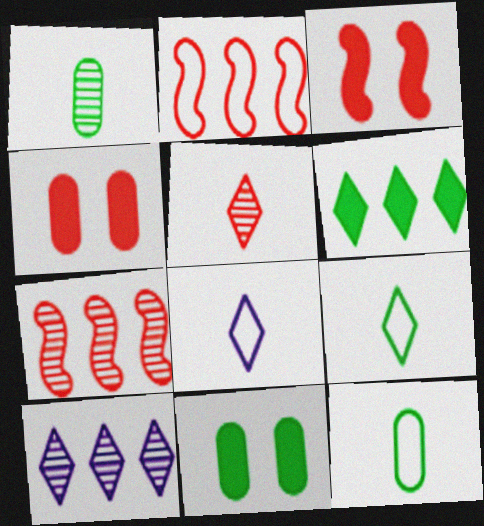[[2, 4, 5], 
[3, 10, 12], 
[7, 8, 11]]